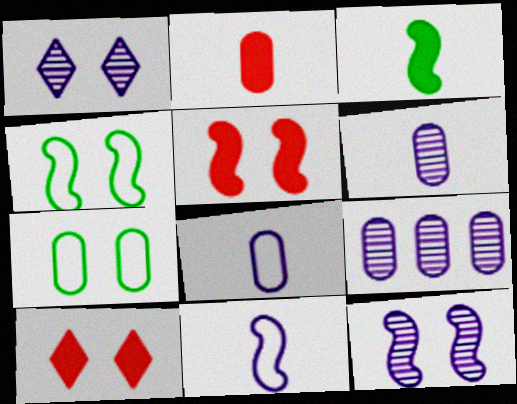[[1, 5, 7], 
[2, 7, 9], 
[4, 5, 12], 
[7, 10, 12]]